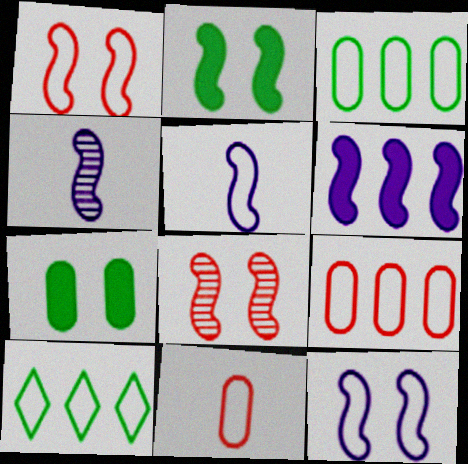[[2, 8, 12], 
[4, 6, 12], 
[10, 11, 12]]